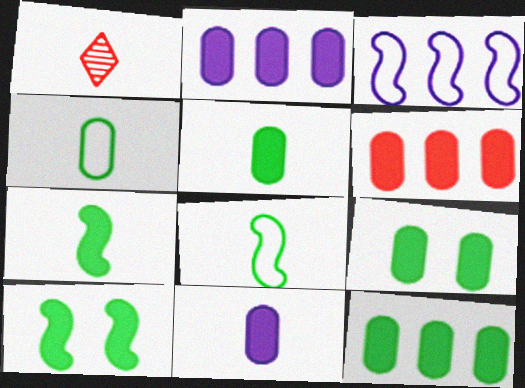[[1, 3, 9], 
[1, 8, 11], 
[2, 6, 12], 
[5, 9, 12], 
[6, 9, 11]]